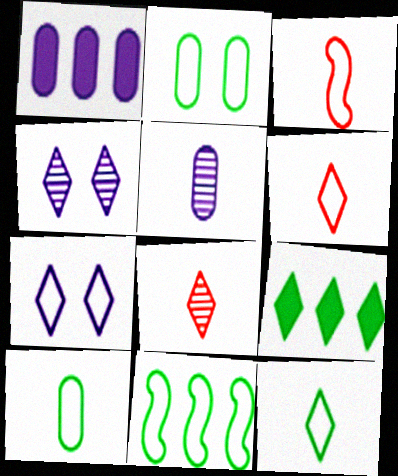[[2, 11, 12], 
[4, 6, 9], 
[7, 8, 9]]